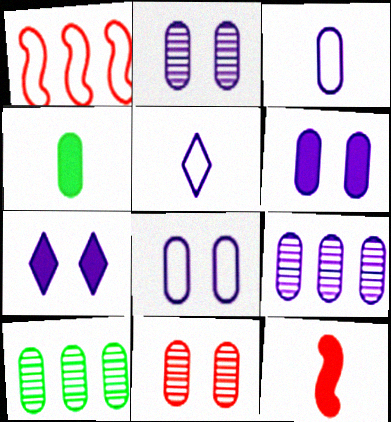[[2, 6, 8], 
[3, 6, 9]]